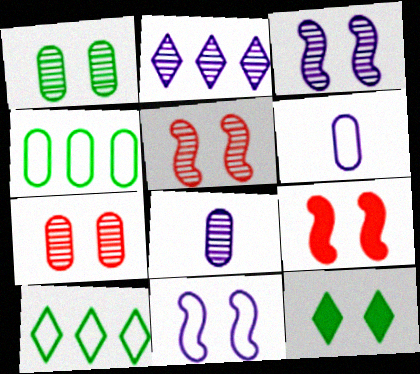[[2, 3, 8], 
[7, 11, 12], 
[8, 9, 10]]